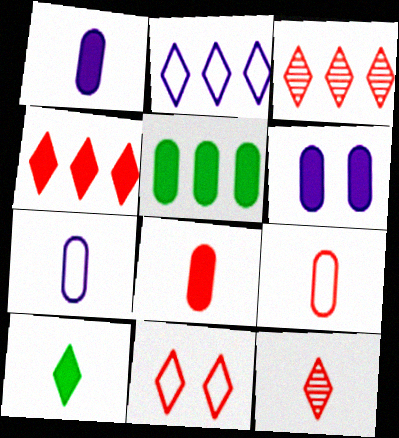[[4, 11, 12], 
[5, 6, 8]]